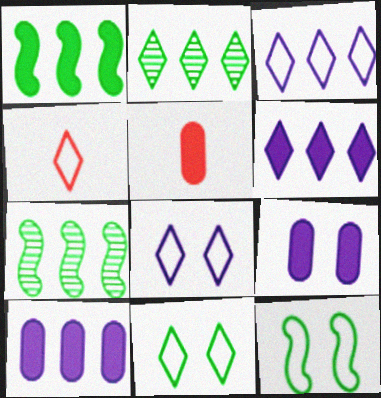[[3, 4, 11], 
[4, 7, 9], 
[5, 7, 8]]